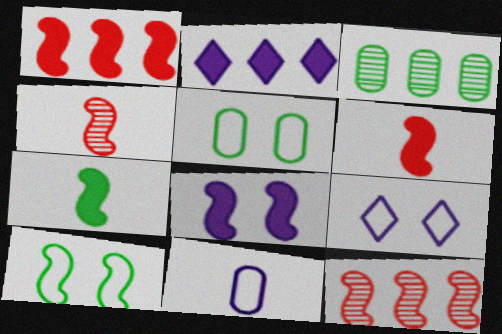[[1, 7, 8], 
[2, 4, 5], 
[3, 6, 9]]